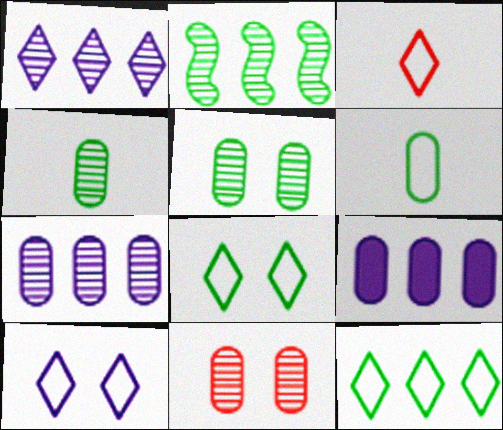[[3, 10, 12], 
[4, 7, 11], 
[6, 9, 11]]